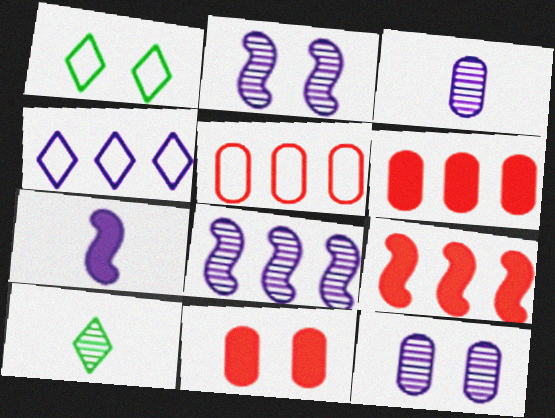[[1, 2, 11], 
[1, 3, 9], 
[4, 7, 12]]